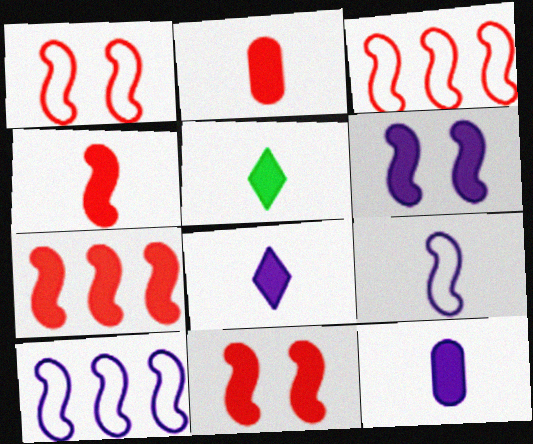[[4, 5, 12], 
[4, 7, 11]]